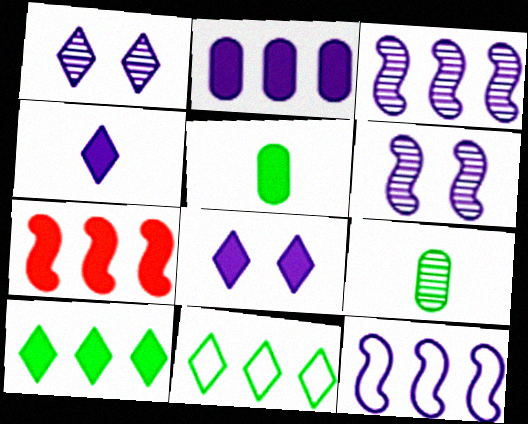[[2, 7, 10], 
[5, 7, 8]]